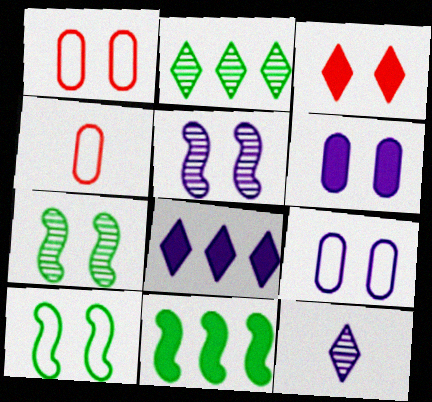[[1, 11, 12], 
[3, 7, 9], 
[4, 7, 8]]